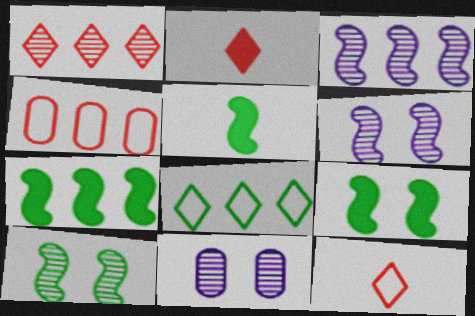[[5, 7, 9], 
[7, 11, 12]]